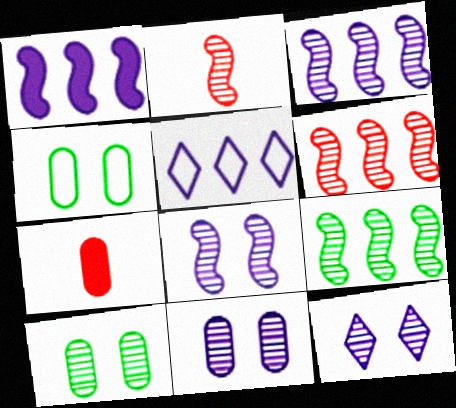[[2, 8, 9], 
[3, 6, 9], 
[8, 11, 12]]